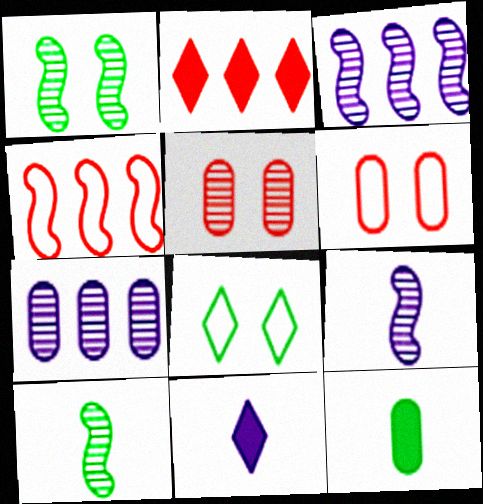[[6, 7, 12]]